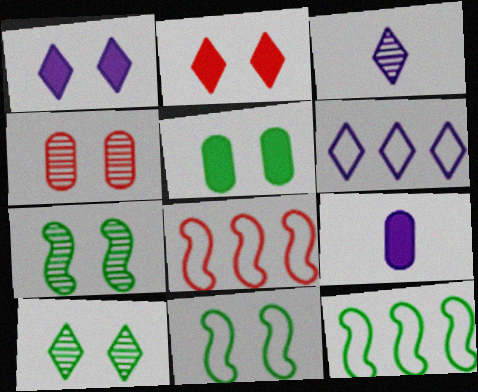[[1, 3, 6], 
[1, 4, 11], 
[3, 5, 8], 
[5, 10, 11], 
[8, 9, 10]]